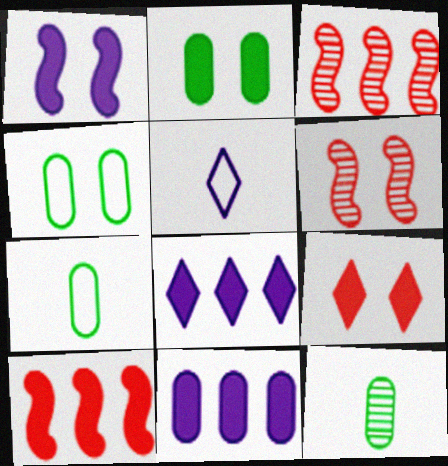[[1, 2, 9], 
[2, 3, 5], 
[6, 7, 8]]